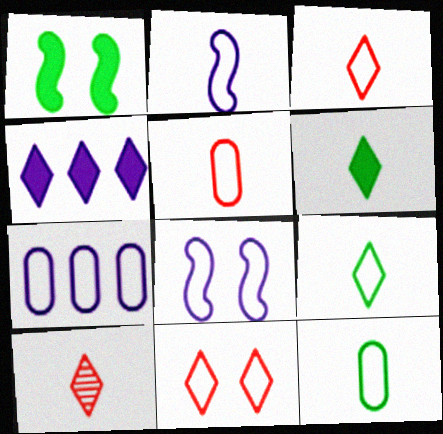[[1, 7, 10], 
[2, 3, 12], 
[2, 5, 9]]